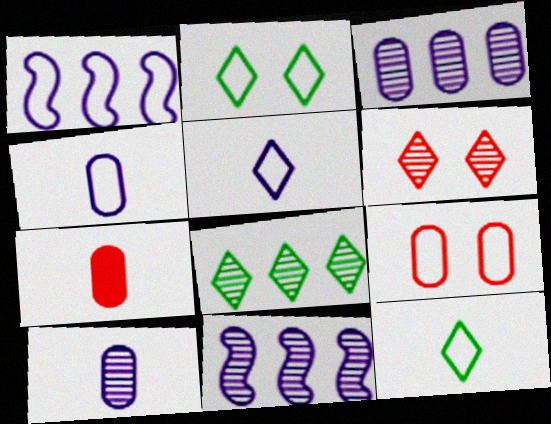[[1, 9, 12], 
[2, 7, 11]]